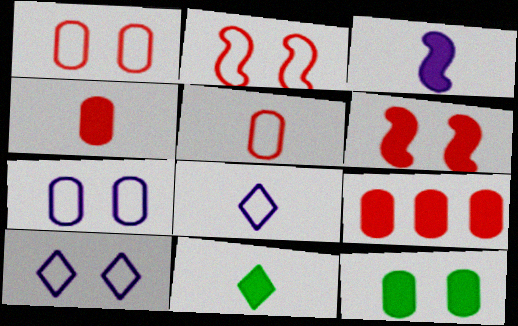[[3, 4, 11]]